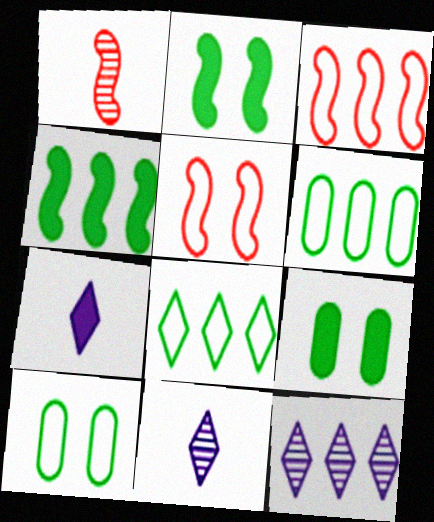[[3, 9, 11]]